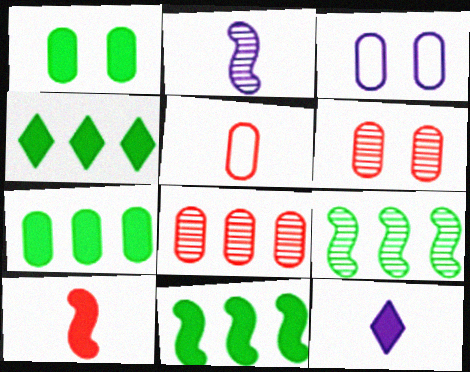[[1, 3, 6], 
[4, 7, 11]]